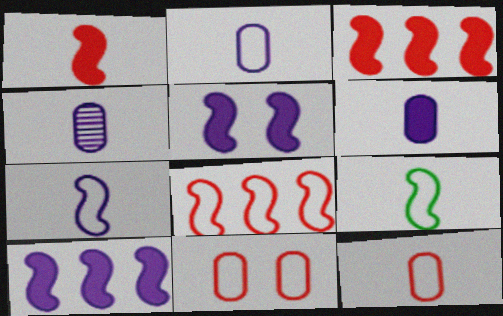[[2, 4, 6]]